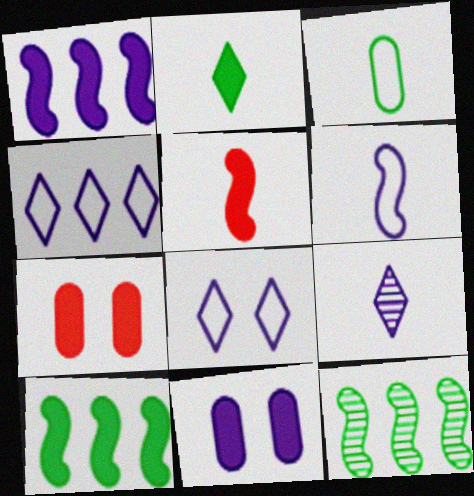[[1, 2, 7], 
[3, 5, 9]]